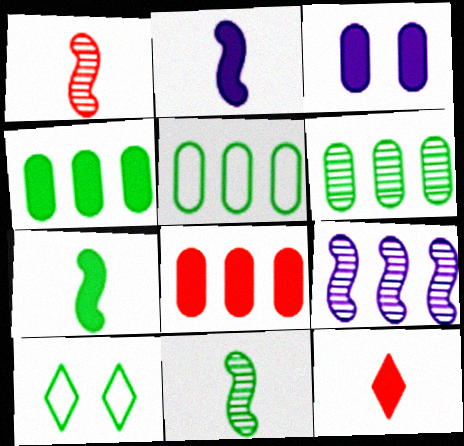[[4, 5, 6], 
[4, 10, 11], 
[6, 7, 10]]